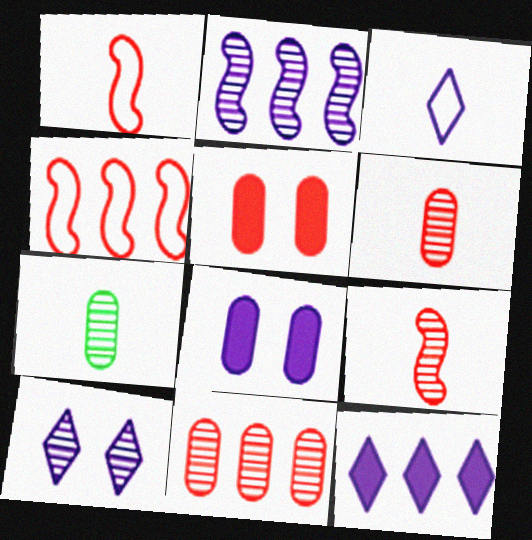[[2, 3, 8], 
[3, 10, 12]]